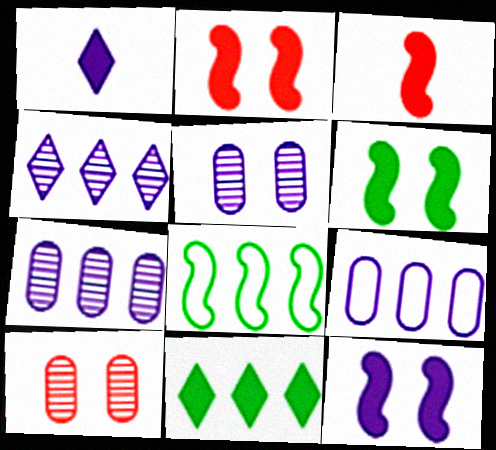[[1, 8, 10], 
[2, 6, 12]]